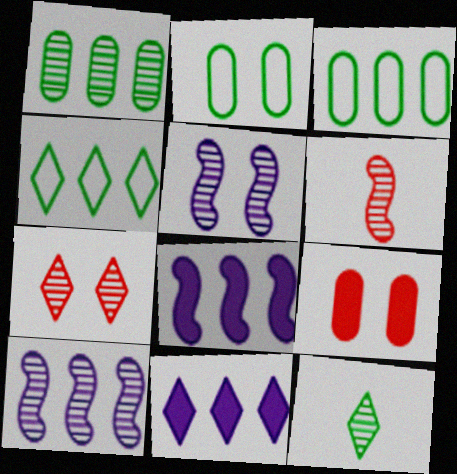[[2, 6, 11]]